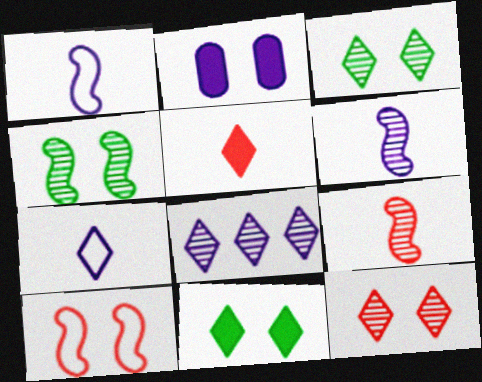[[1, 2, 8], 
[2, 3, 10]]